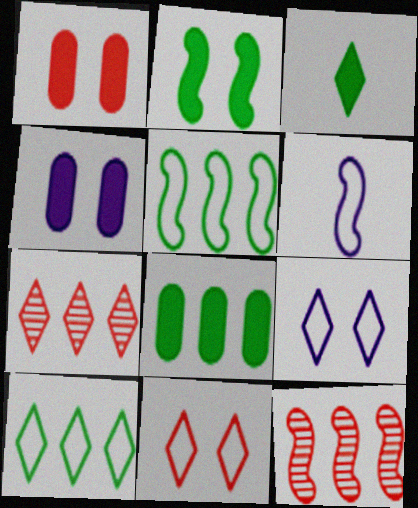[[2, 3, 8], 
[2, 6, 12], 
[3, 7, 9]]